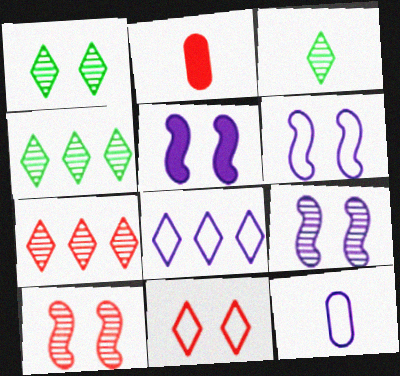[[1, 3, 4], 
[2, 4, 6], 
[5, 6, 9], 
[6, 8, 12]]